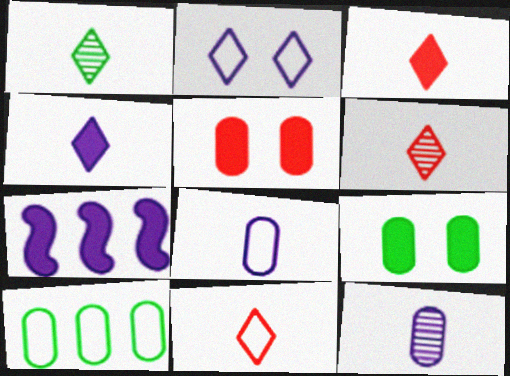[[1, 4, 11], 
[2, 7, 12], 
[3, 6, 11], 
[3, 7, 9], 
[5, 10, 12]]